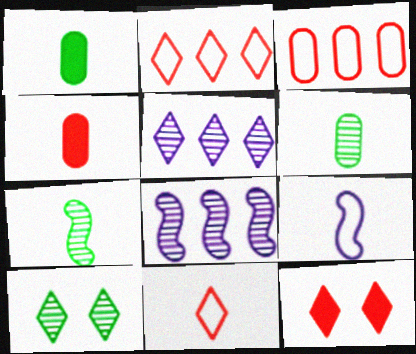[]